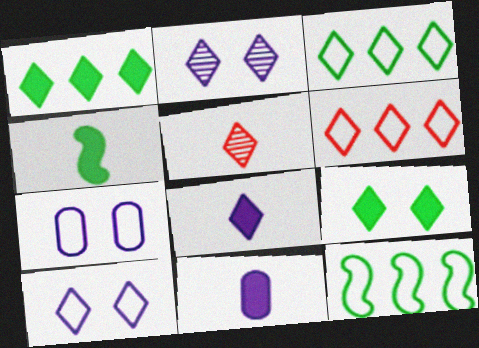[[1, 5, 10]]